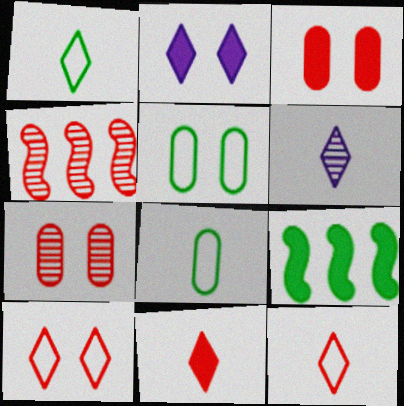[[1, 6, 11], 
[2, 4, 8], 
[3, 4, 12]]